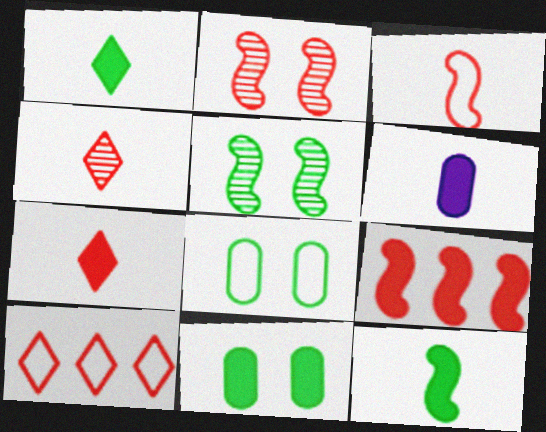[[2, 3, 9], 
[5, 6, 10], 
[6, 7, 12]]